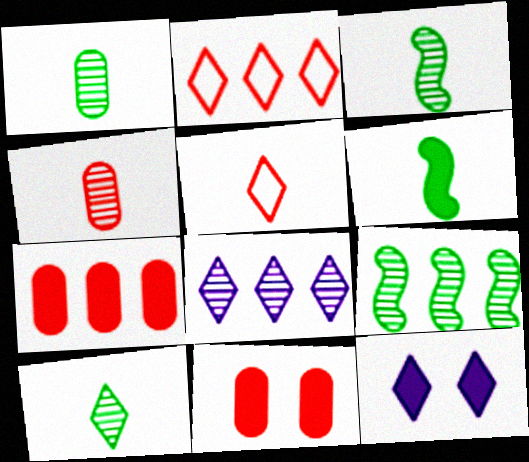[[1, 3, 10], 
[2, 10, 12], 
[6, 7, 12]]